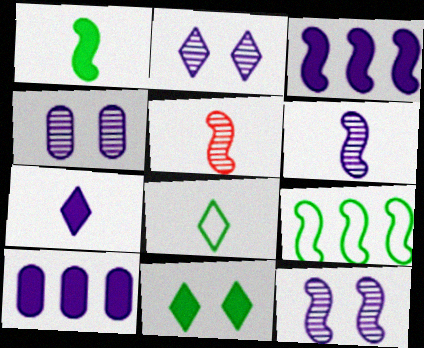[[2, 4, 12]]